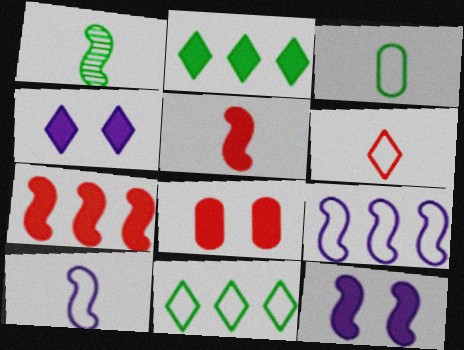[[1, 5, 10], 
[3, 6, 10]]